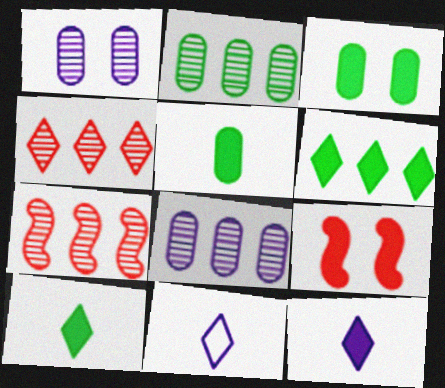[[2, 9, 11], 
[3, 7, 11]]